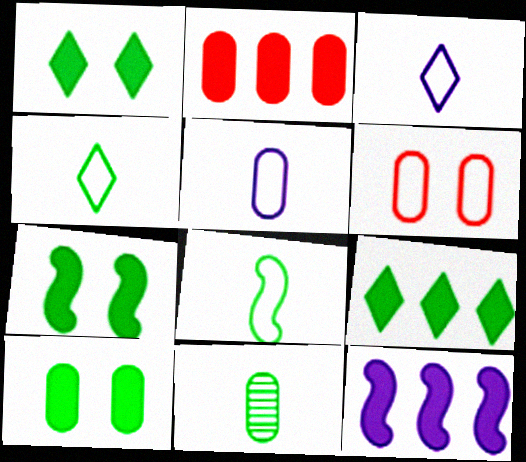[[1, 7, 10], 
[2, 9, 12]]